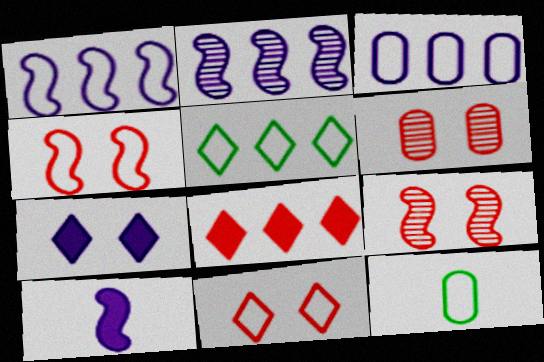[[1, 11, 12], 
[5, 6, 10]]